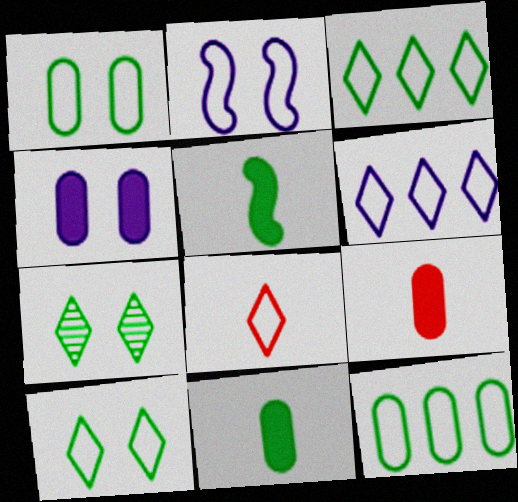[[2, 8, 12], 
[5, 7, 12], 
[6, 8, 10]]